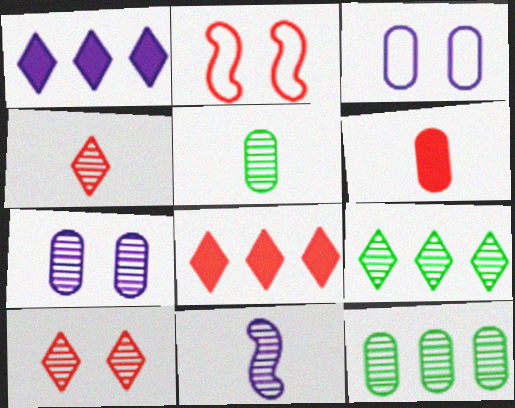[[1, 2, 5], 
[1, 3, 11], 
[3, 6, 12], 
[4, 5, 11], 
[10, 11, 12]]